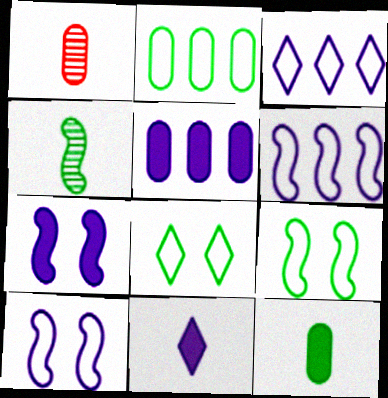[[5, 7, 11]]